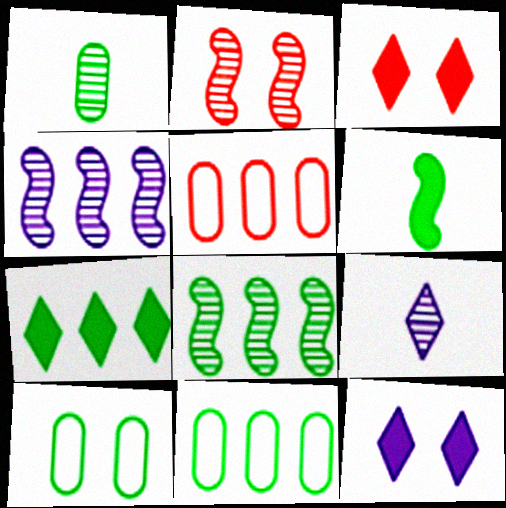[[2, 10, 12], 
[4, 5, 7], 
[7, 8, 11]]